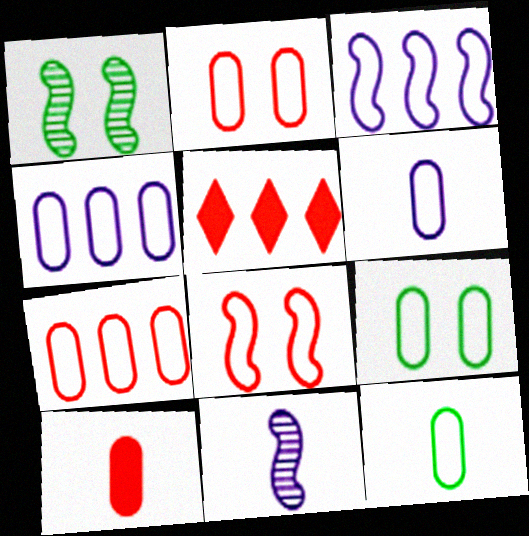[[1, 5, 6], 
[2, 4, 12], 
[5, 9, 11], 
[6, 7, 9]]